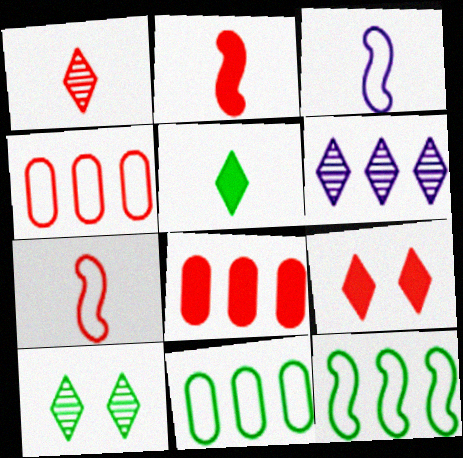[[1, 6, 10], 
[2, 8, 9], 
[3, 8, 10], 
[6, 8, 12]]